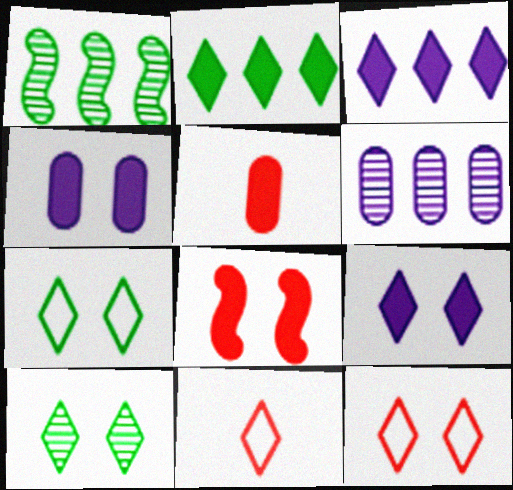[[1, 4, 11], 
[3, 10, 11], 
[9, 10, 12]]